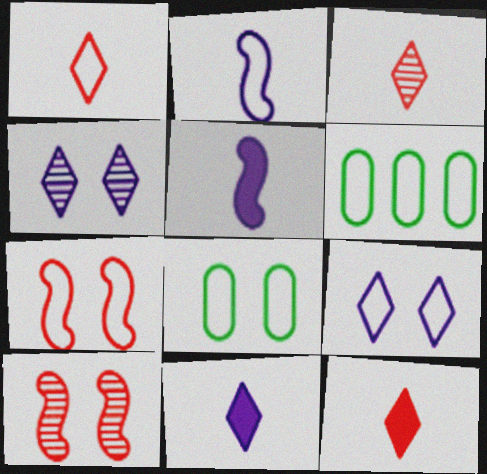[[1, 3, 12], 
[6, 10, 11], 
[7, 8, 9]]